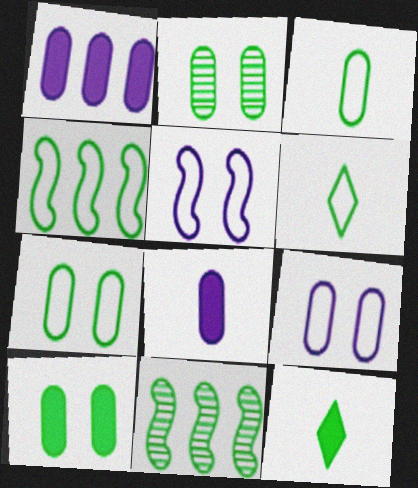[[2, 4, 12], 
[2, 7, 10], 
[4, 6, 7], 
[6, 10, 11], 
[7, 11, 12]]